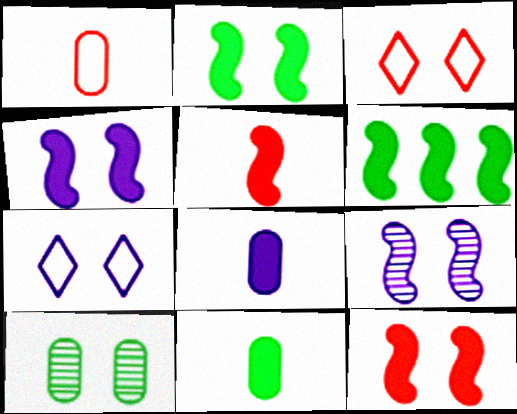[[2, 4, 12], 
[3, 4, 10], 
[4, 5, 6], 
[7, 10, 12]]